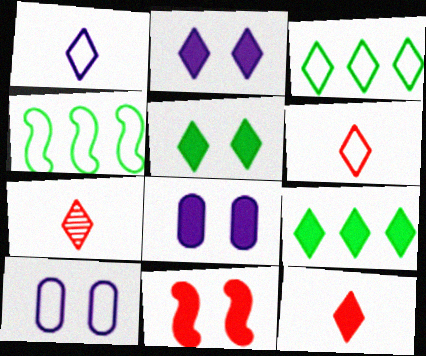[[2, 3, 7], 
[2, 9, 12], 
[4, 6, 10], 
[4, 7, 8], 
[5, 8, 11], 
[6, 7, 12]]